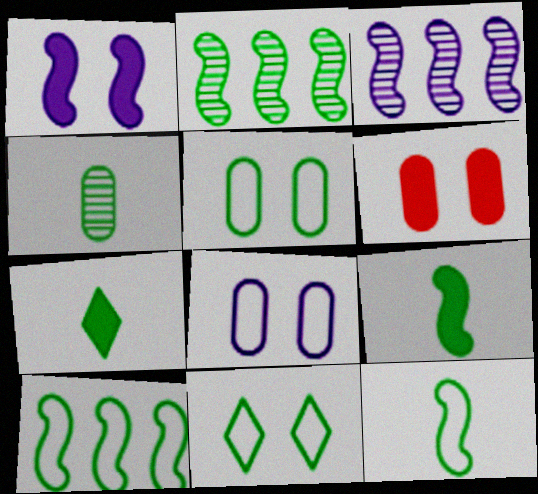[[2, 5, 7], 
[4, 7, 12]]